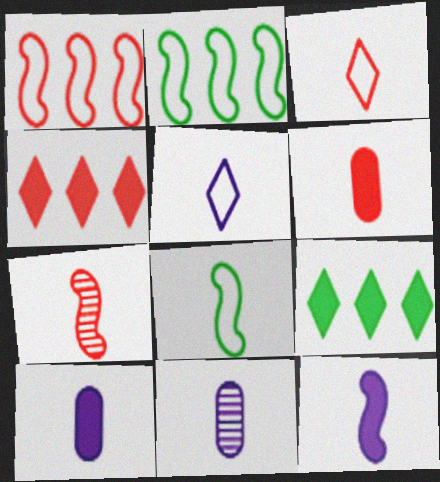[[3, 6, 7], 
[5, 11, 12], 
[7, 8, 12]]